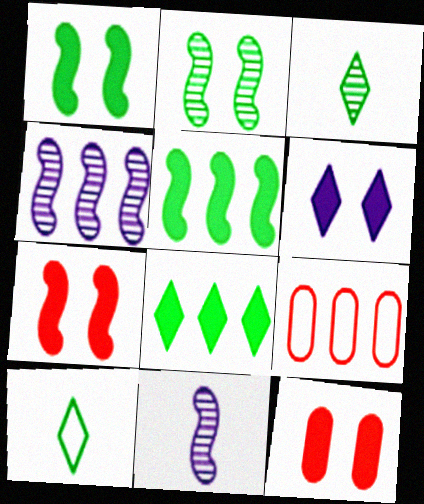[[1, 6, 12], 
[4, 8, 9], 
[4, 10, 12]]